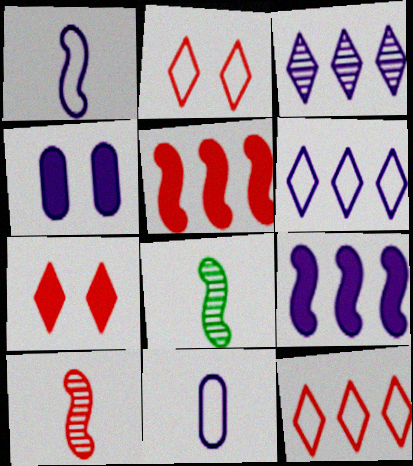[[1, 3, 4], 
[4, 8, 12]]